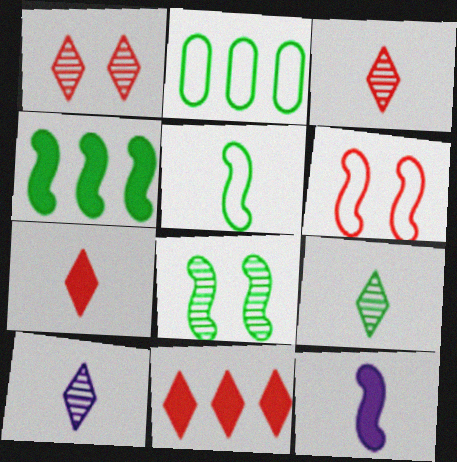[[1, 2, 12], 
[3, 9, 10], 
[4, 5, 8]]